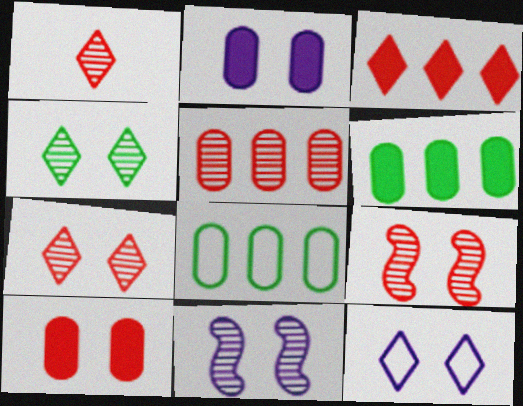[[1, 5, 9], 
[2, 11, 12]]